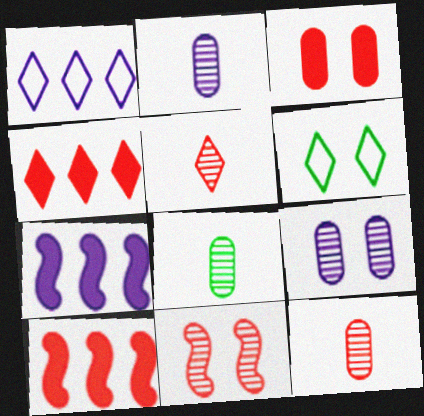[[2, 6, 10], 
[2, 8, 12], 
[6, 7, 12]]